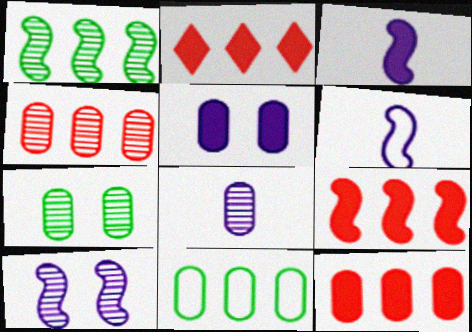[[2, 6, 7], 
[2, 9, 12], 
[4, 7, 8]]